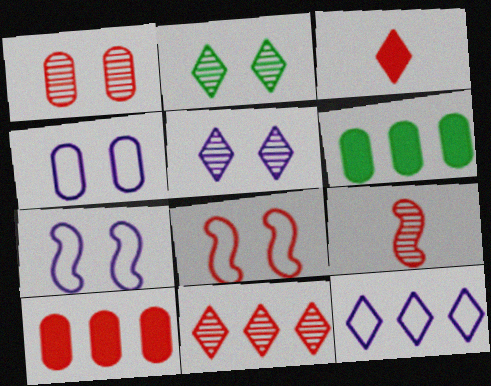[[1, 9, 11], 
[2, 3, 12]]